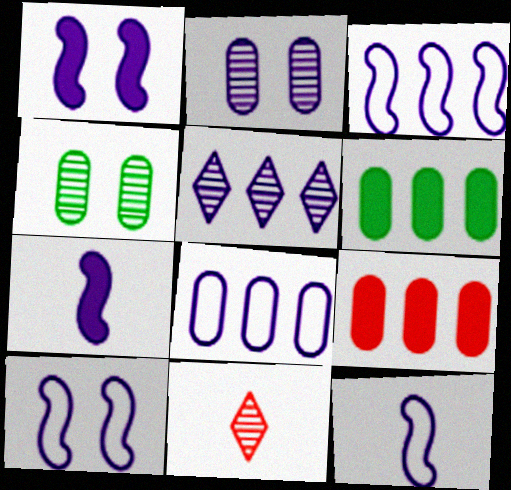[[3, 10, 12], 
[6, 10, 11]]